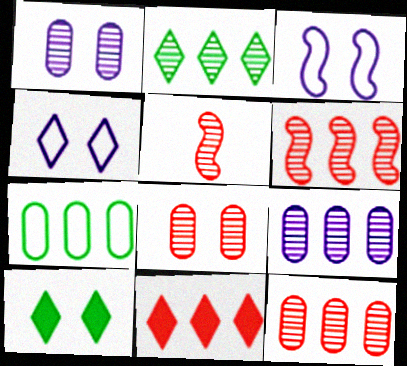[[1, 2, 5], 
[2, 6, 9], 
[3, 8, 10]]